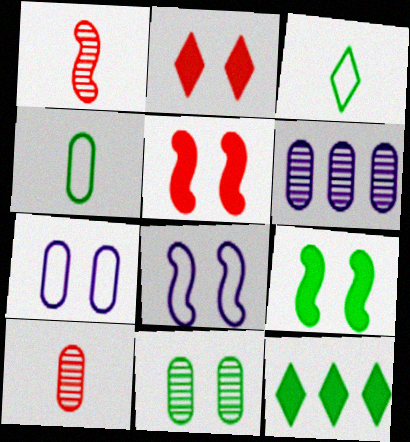[[1, 7, 12], 
[2, 8, 11], 
[3, 5, 6], 
[6, 10, 11], 
[8, 10, 12]]